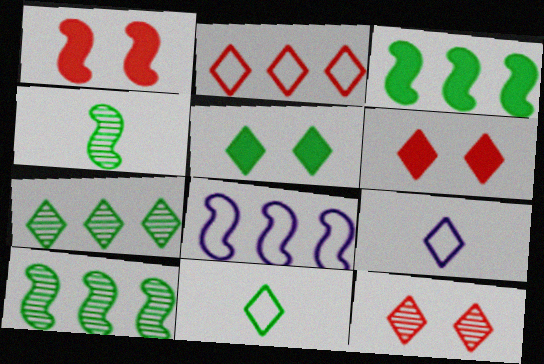[[1, 4, 8], 
[5, 7, 11], 
[6, 7, 9]]